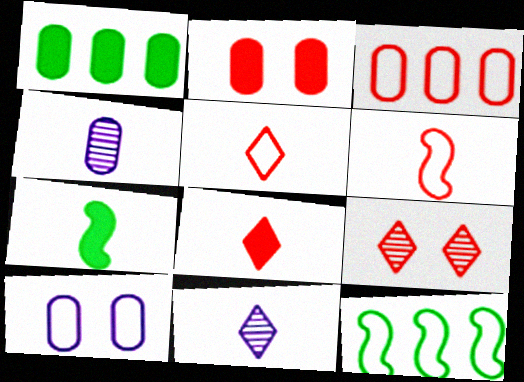[[2, 11, 12], 
[4, 5, 7], 
[5, 10, 12]]